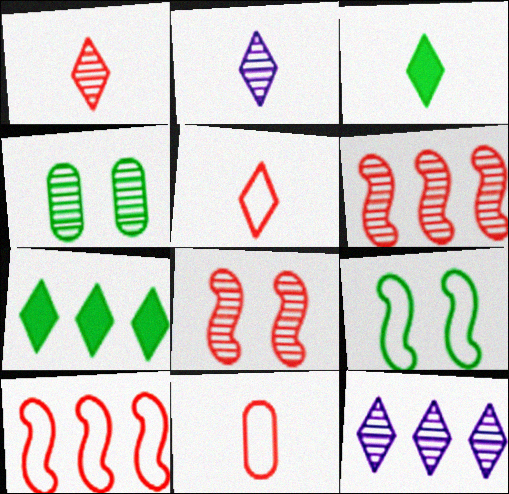[[2, 3, 5], 
[2, 4, 6]]